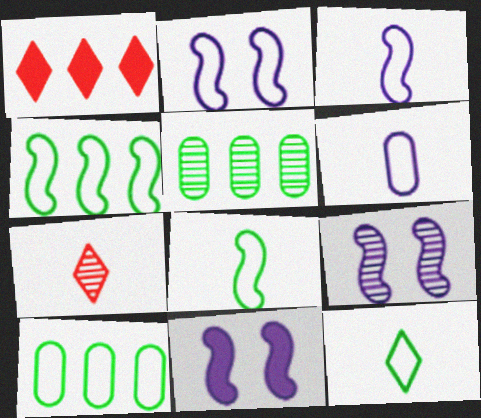[[2, 9, 11], 
[5, 7, 9], 
[7, 10, 11]]